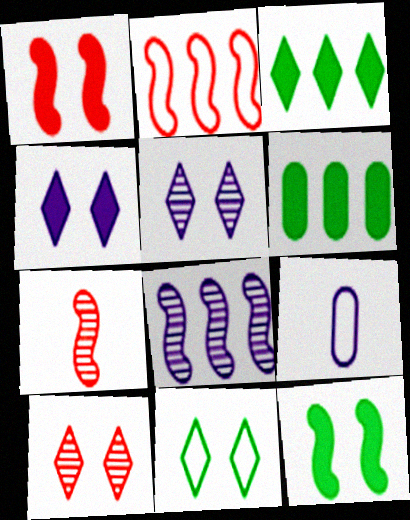[[1, 2, 7], 
[2, 9, 11], 
[4, 8, 9], 
[4, 10, 11]]